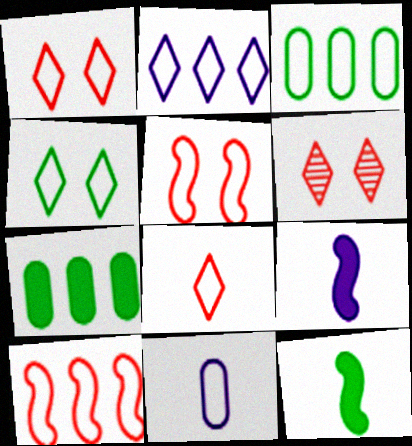[[2, 3, 10], 
[2, 4, 8], 
[3, 6, 9], 
[4, 10, 11]]